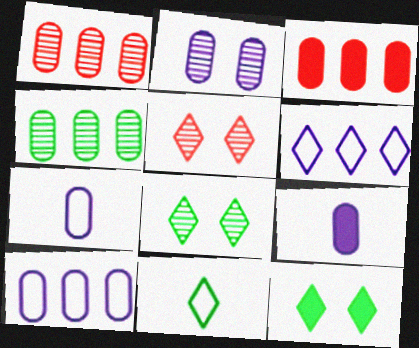[[2, 9, 10], 
[3, 4, 10]]